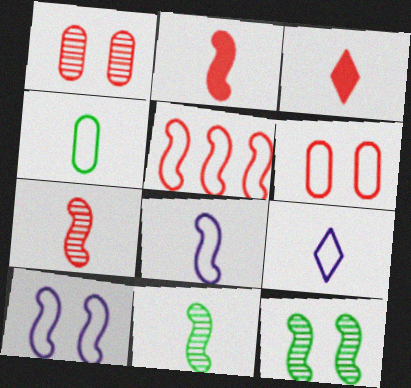[[1, 3, 5], 
[2, 8, 11]]